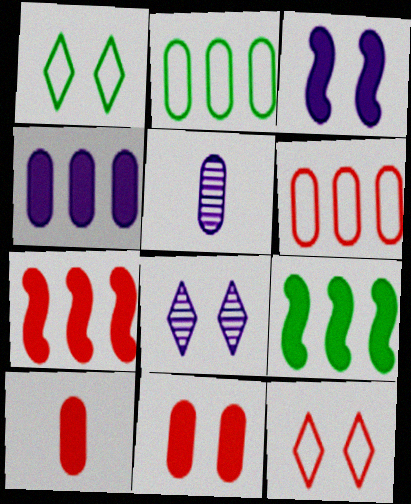[[1, 5, 7], 
[2, 5, 11], 
[5, 9, 12]]